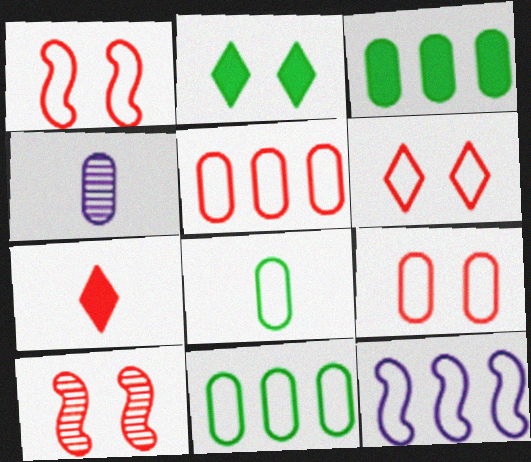[[1, 6, 9], 
[3, 4, 9], 
[5, 7, 10], 
[6, 8, 12]]